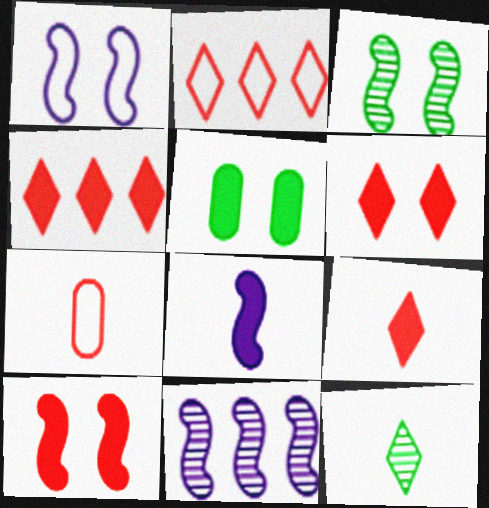[[1, 3, 10], 
[1, 8, 11], 
[4, 5, 8], 
[4, 6, 9], 
[7, 8, 12]]